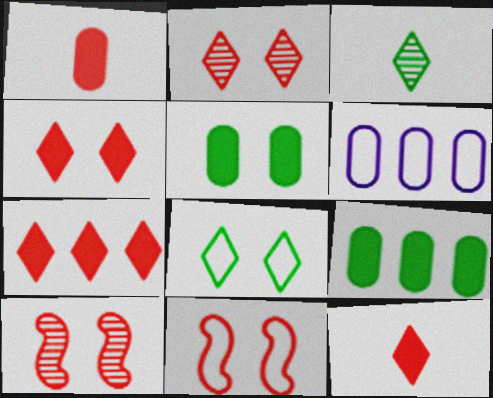[[4, 7, 12]]